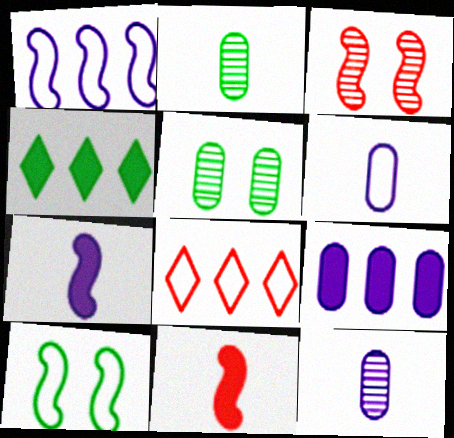[[2, 4, 10], 
[3, 4, 6], 
[5, 7, 8], 
[6, 8, 10]]